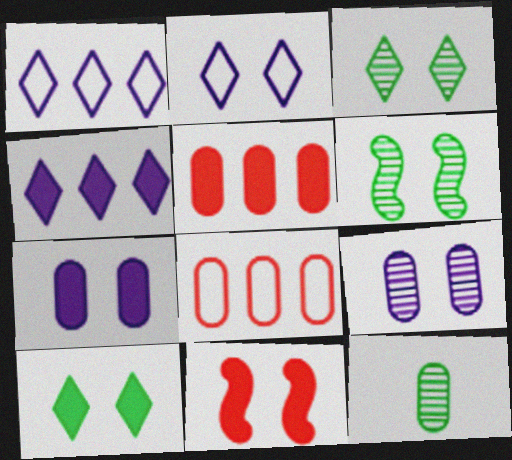[[1, 11, 12], 
[7, 8, 12], 
[7, 10, 11]]